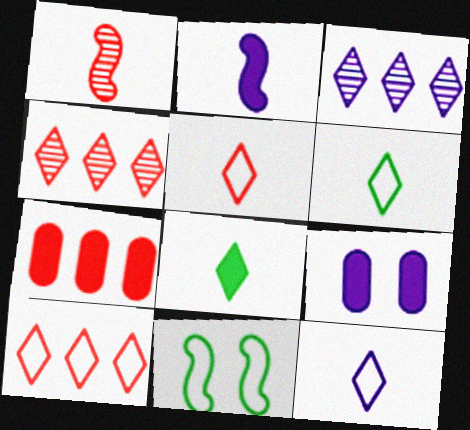[[5, 6, 12]]